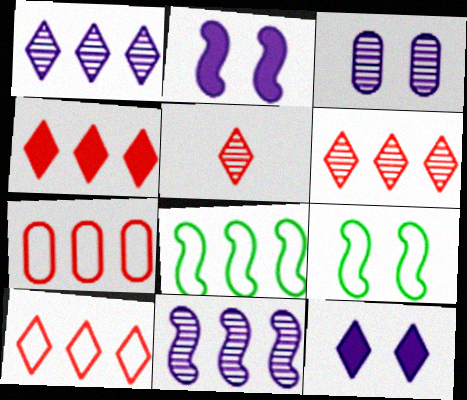[[4, 6, 10]]